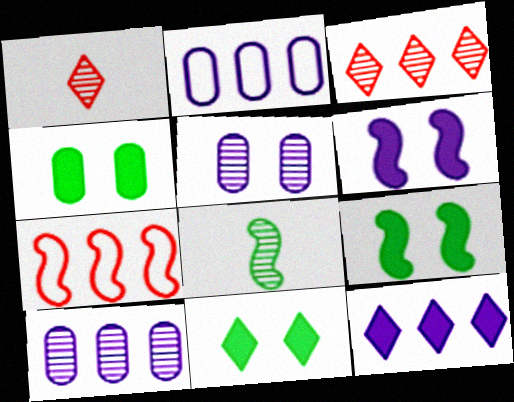[[1, 2, 9], 
[3, 5, 8], 
[4, 9, 11], 
[6, 7, 8]]